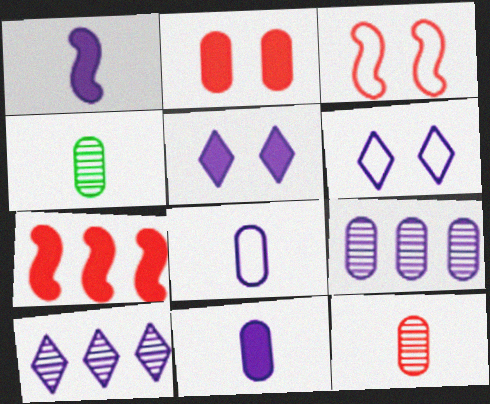[[1, 6, 9], 
[4, 6, 7]]